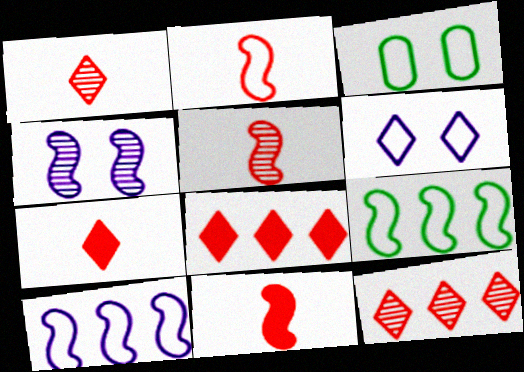[[2, 5, 11], 
[4, 9, 11]]